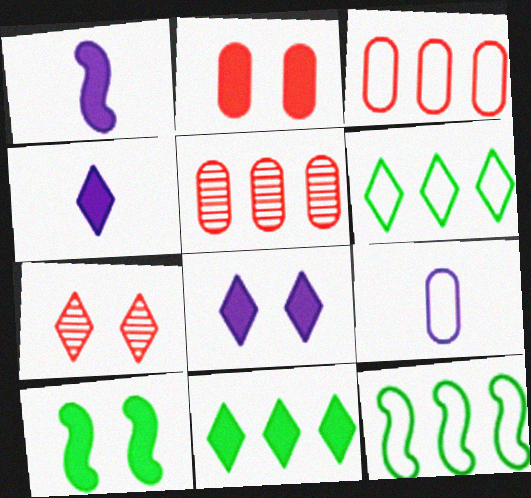[[1, 2, 11], 
[2, 8, 10], 
[4, 6, 7]]